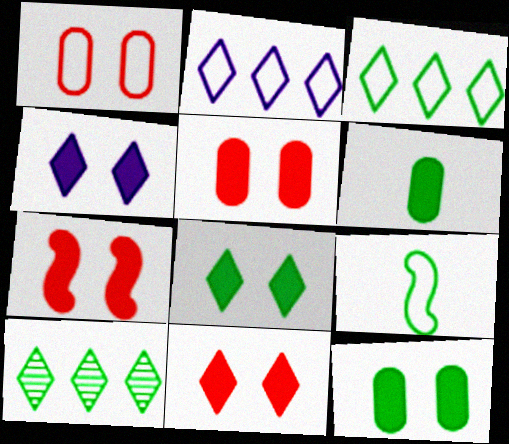[[1, 2, 9], 
[4, 7, 12], 
[4, 8, 11], 
[5, 7, 11], 
[9, 10, 12]]